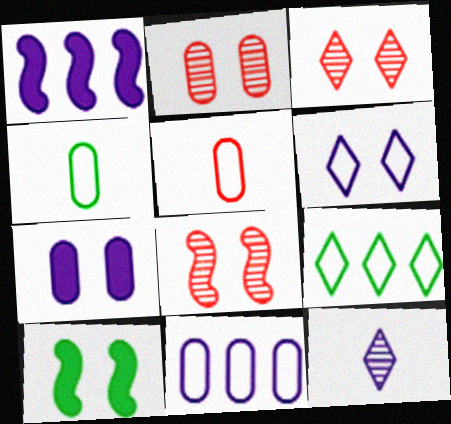[[1, 3, 4], 
[2, 3, 8], 
[2, 6, 10]]